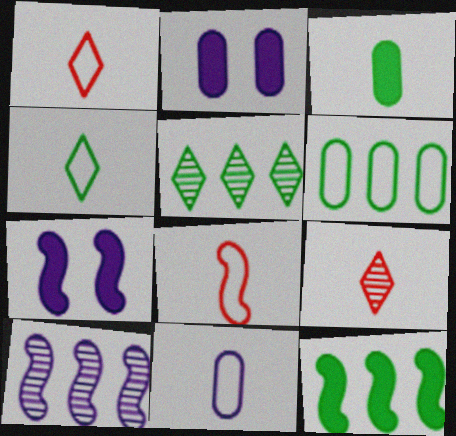[[2, 5, 8], 
[4, 8, 11], 
[5, 6, 12], 
[6, 7, 9]]